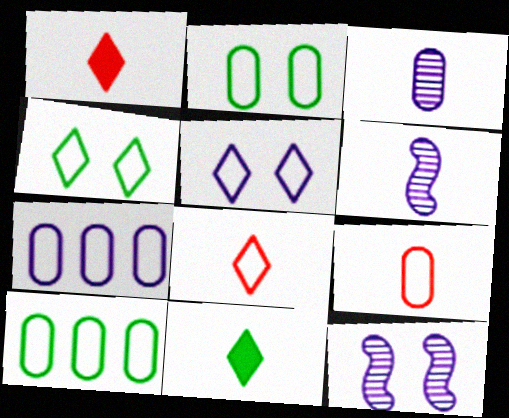[[1, 10, 12], 
[2, 7, 9], 
[6, 9, 11]]